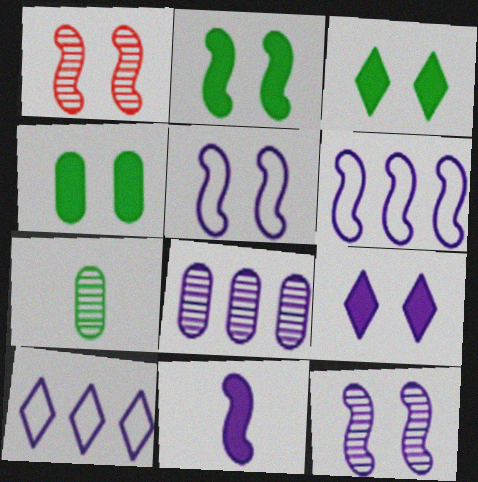[[1, 2, 5], 
[2, 3, 4], 
[6, 11, 12]]